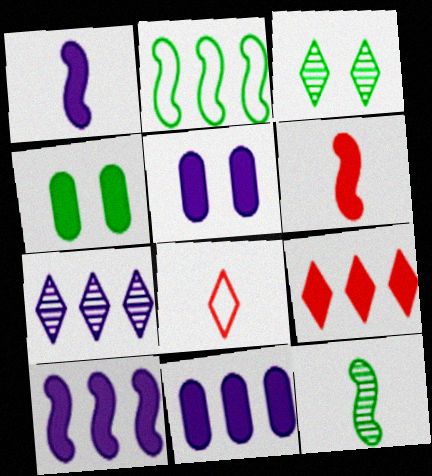[[1, 4, 9]]